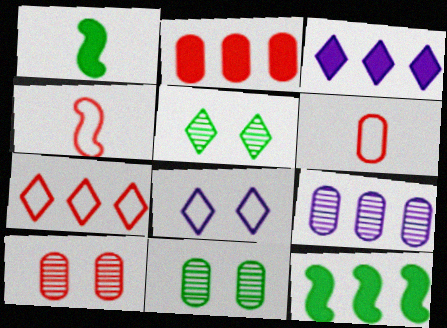[[2, 3, 12], 
[2, 6, 10], 
[3, 4, 11], 
[7, 9, 12]]